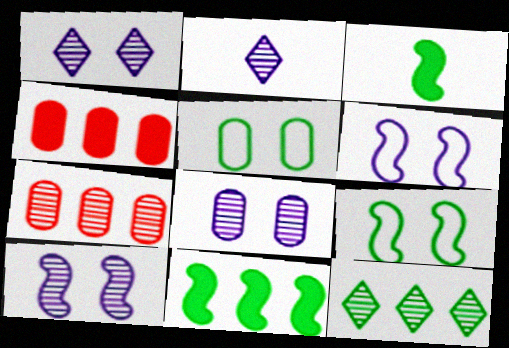[[1, 8, 10], 
[2, 4, 9], 
[3, 5, 12]]